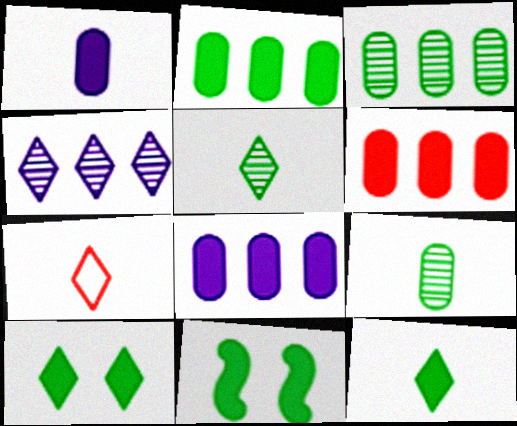[[2, 6, 8], 
[2, 11, 12], 
[4, 7, 10]]